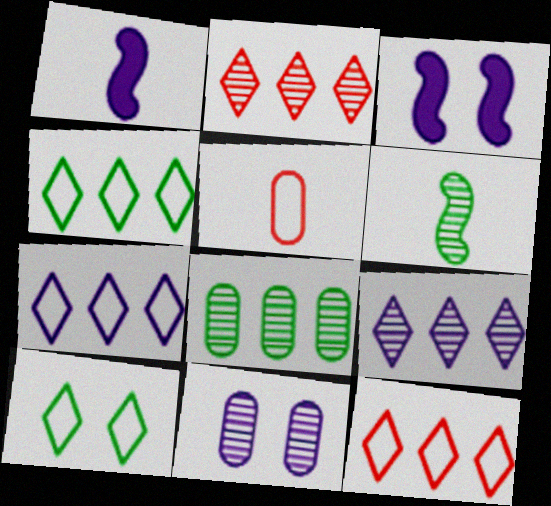[[1, 7, 11], 
[2, 6, 11], 
[4, 7, 12]]